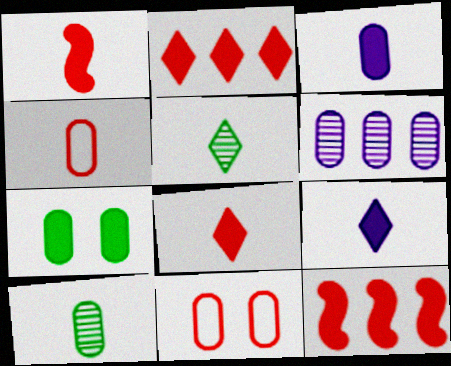[[3, 4, 10], 
[4, 6, 7], 
[7, 9, 12]]